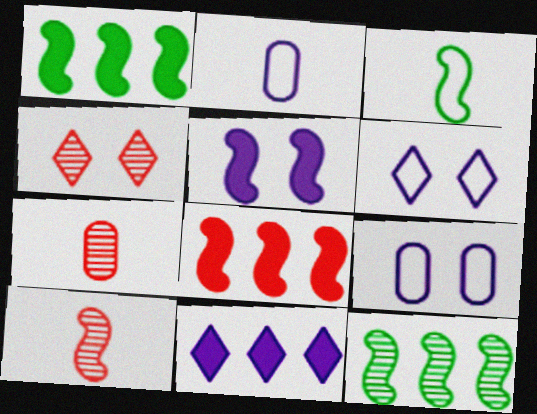[[1, 2, 4], 
[1, 6, 7]]